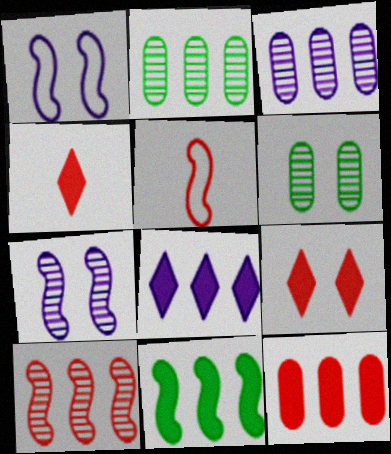[[1, 2, 4], 
[1, 6, 9], 
[5, 6, 8], 
[5, 7, 11], 
[8, 11, 12]]